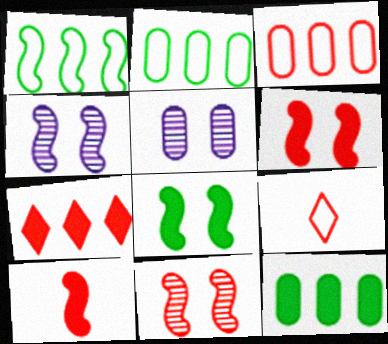[[1, 4, 10], 
[4, 9, 12]]